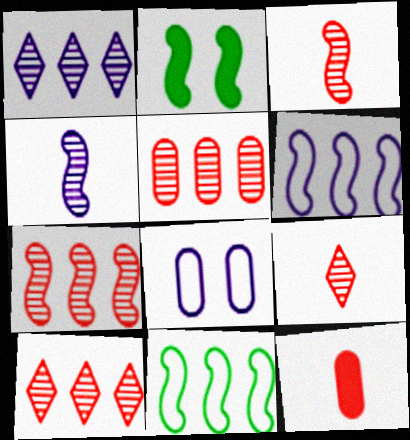[[2, 3, 6], 
[5, 7, 10]]